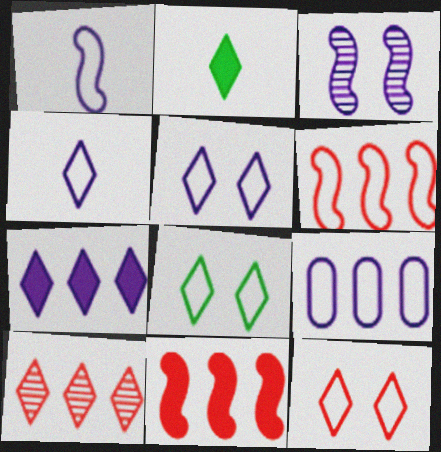[[1, 5, 9], 
[2, 5, 10], 
[5, 8, 12]]